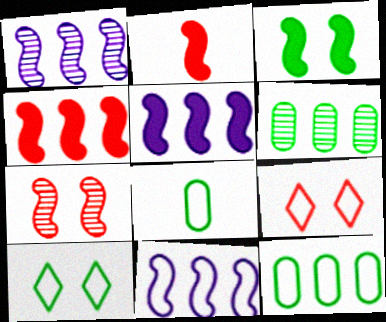[[1, 5, 11], 
[2, 3, 5], 
[8, 9, 11]]